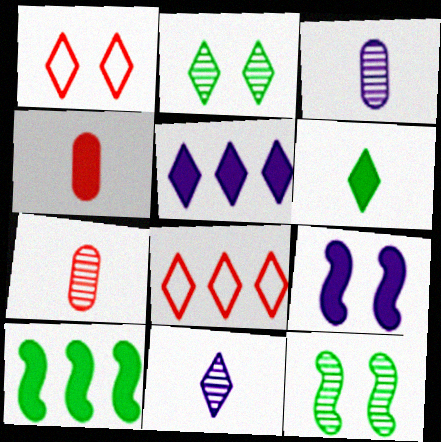[[1, 3, 10]]